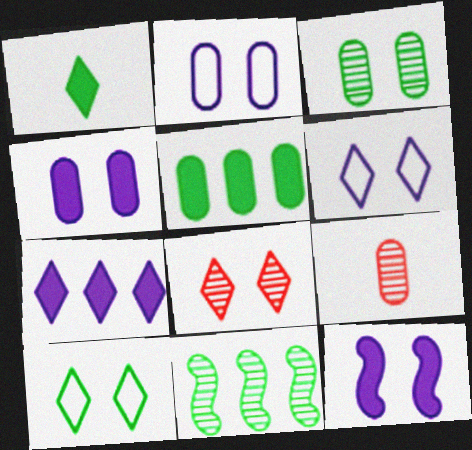[[2, 5, 9]]